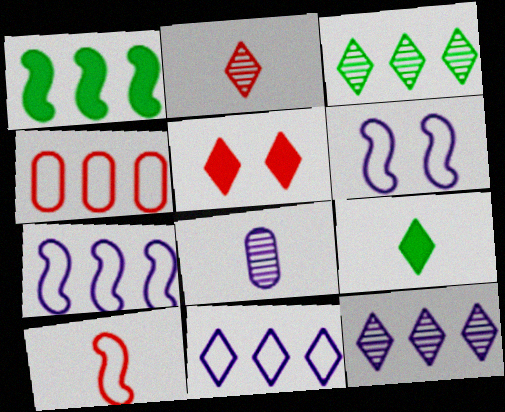[[1, 4, 12], 
[8, 9, 10]]